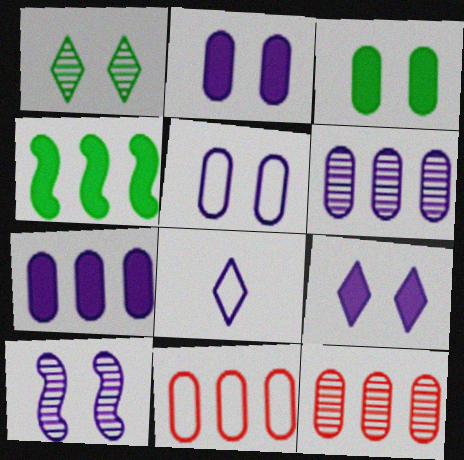[[5, 9, 10], 
[7, 8, 10]]